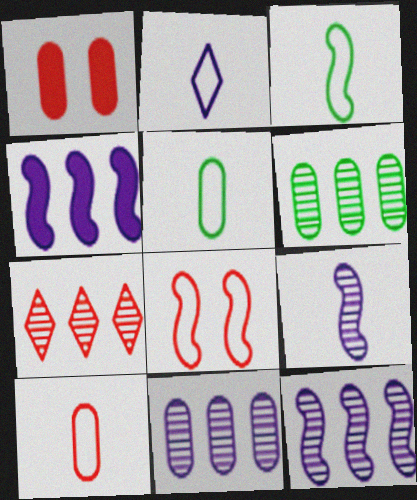[[1, 5, 11], 
[2, 3, 10], 
[6, 7, 12]]